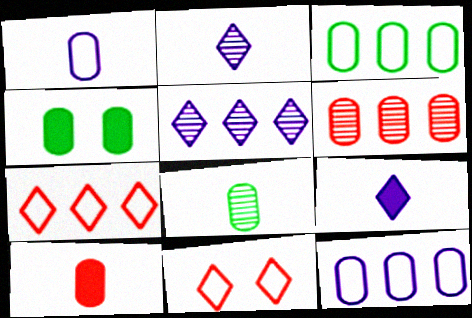[[1, 4, 6], 
[1, 8, 10], 
[3, 4, 8]]